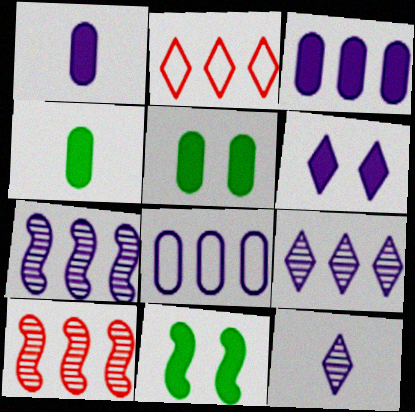[]